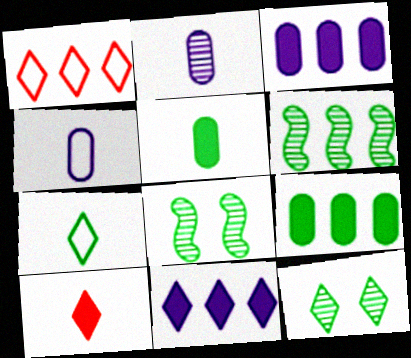[[1, 3, 6], 
[7, 8, 9]]